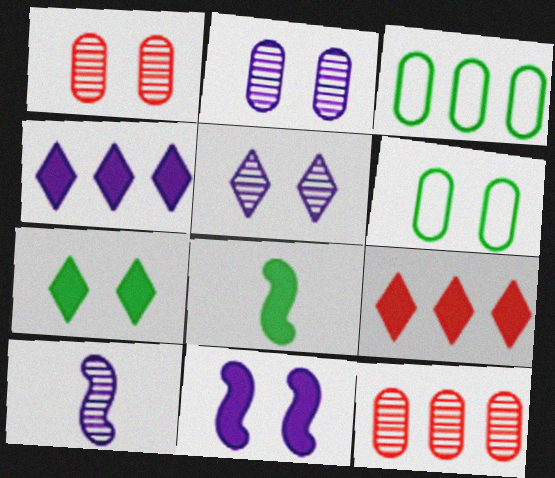[[6, 9, 10]]